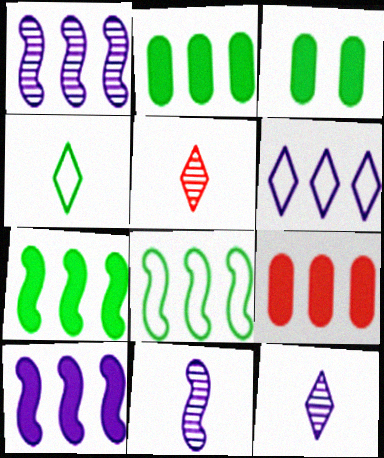[]